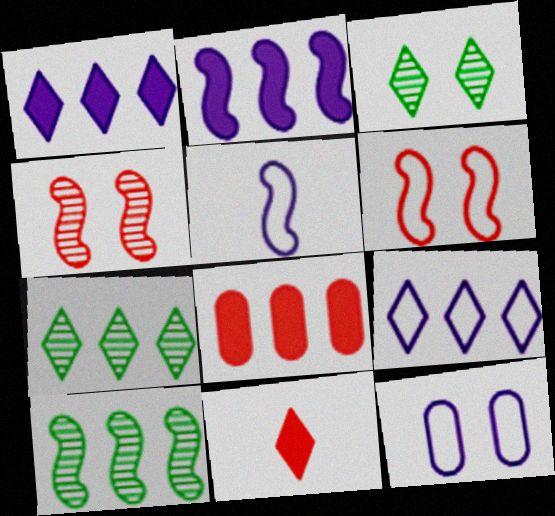[[3, 5, 8], 
[3, 9, 11], 
[5, 9, 12], 
[8, 9, 10], 
[10, 11, 12]]